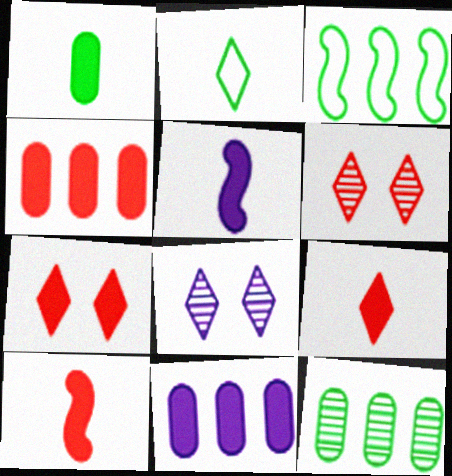[[1, 5, 9], 
[4, 7, 10]]